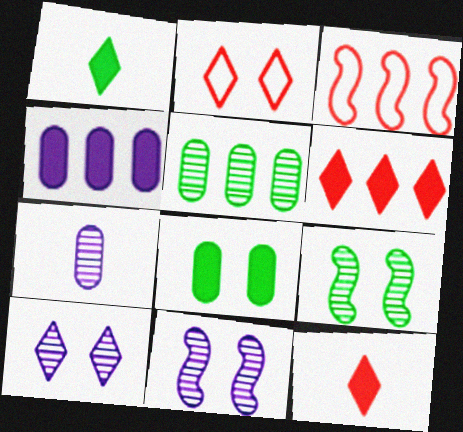[[2, 8, 11]]